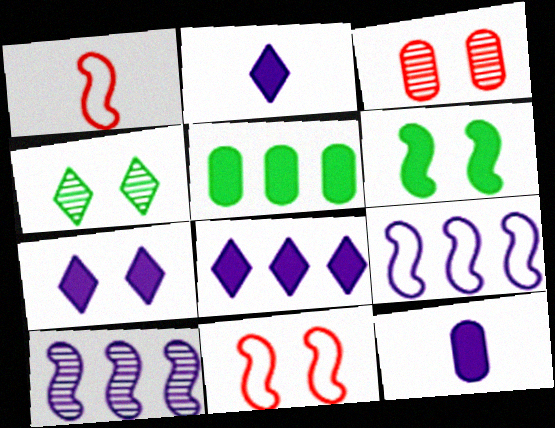[[1, 6, 10], 
[2, 7, 8]]